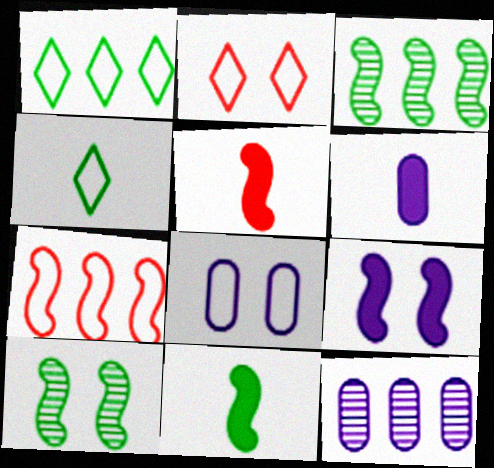[[2, 3, 6], 
[2, 11, 12], 
[4, 7, 8], 
[6, 8, 12]]